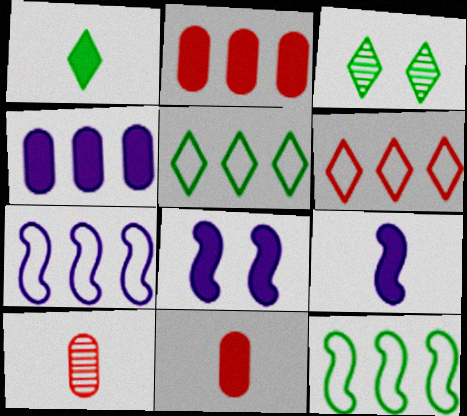[[1, 2, 8], 
[1, 3, 5], 
[1, 9, 11], 
[3, 7, 11], 
[5, 8, 10]]